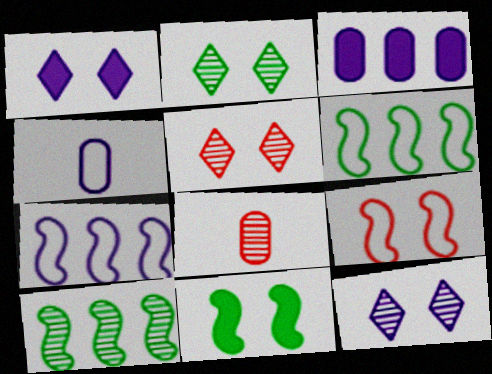[[1, 6, 8], 
[2, 5, 12], 
[8, 10, 12]]